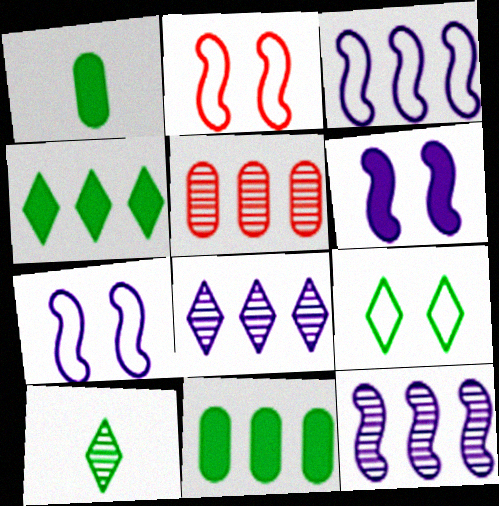[[1, 2, 8], 
[3, 4, 5], 
[4, 9, 10]]